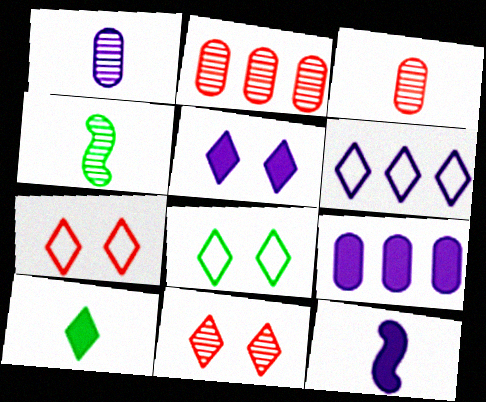[[2, 8, 12], 
[4, 7, 9], 
[5, 8, 11], 
[5, 9, 12], 
[6, 10, 11]]